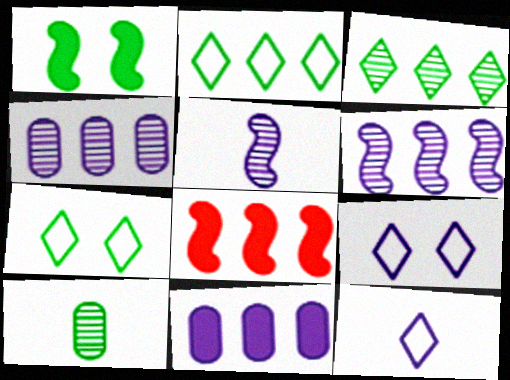[[1, 2, 10], 
[2, 4, 8], 
[5, 9, 11], 
[8, 9, 10]]